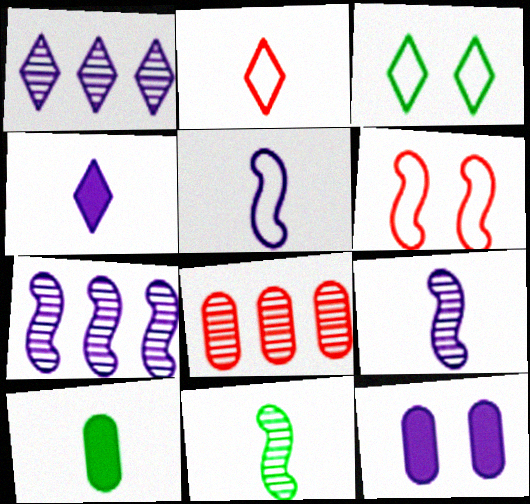[[1, 5, 12], 
[1, 6, 10], 
[2, 9, 10]]